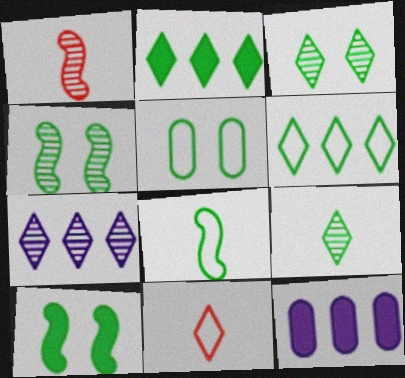[[3, 5, 10], 
[4, 11, 12], 
[5, 6, 8]]